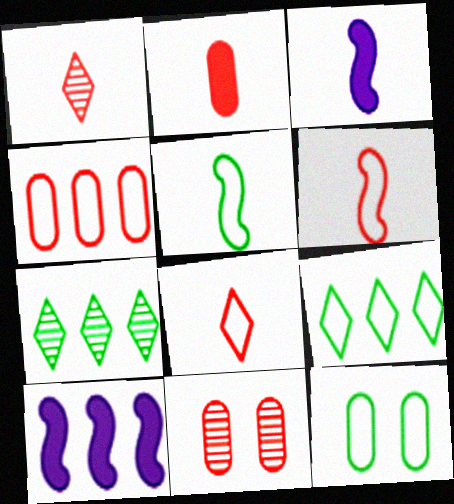[[1, 2, 6], 
[1, 10, 12], 
[2, 4, 11], 
[3, 9, 11], 
[4, 7, 10], 
[5, 9, 12]]